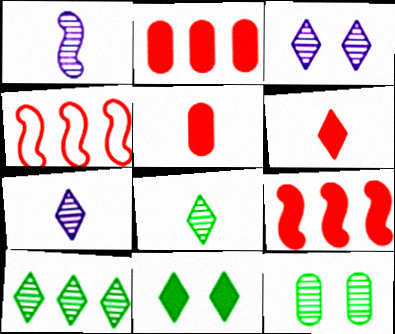[]